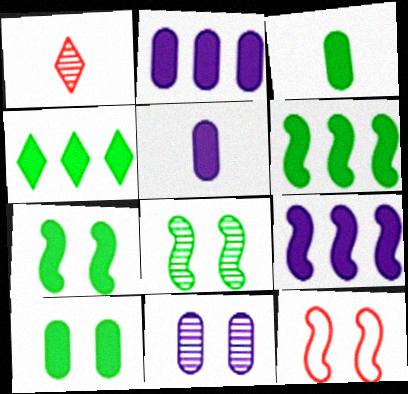[[3, 4, 7]]